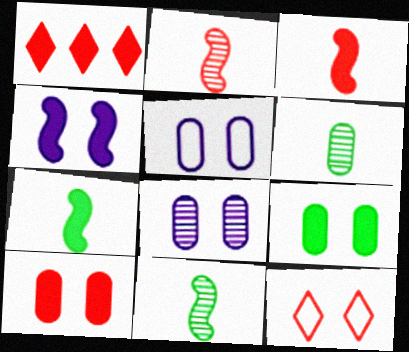[[1, 3, 10], 
[1, 5, 11]]